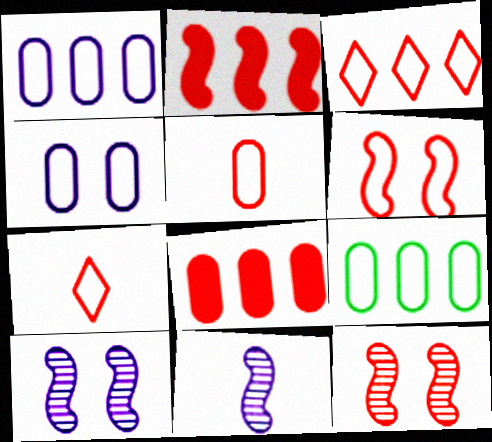[[3, 5, 6], 
[4, 5, 9], 
[7, 8, 12]]